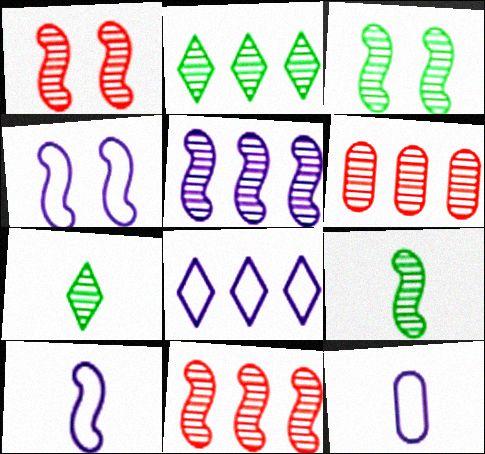[[1, 5, 9], 
[2, 5, 6], 
[4, 8, 12]]